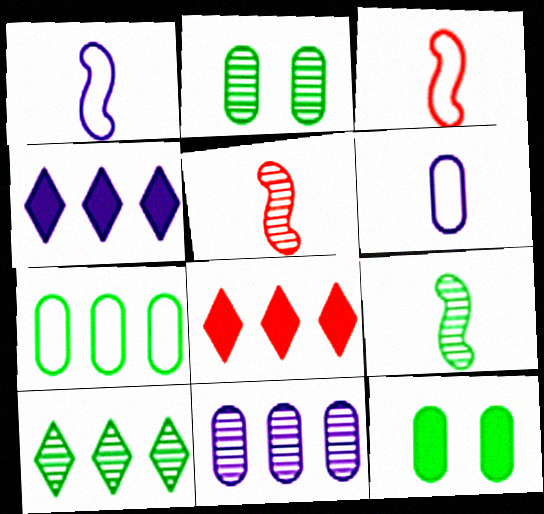[[1, 2, 8], 
[2, 3, 4], 
[2, 9, 10]]